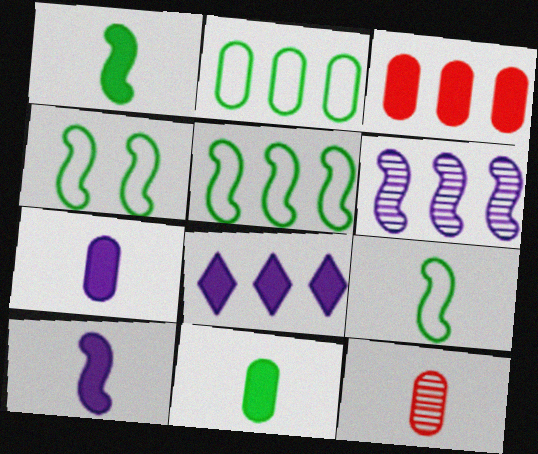[[4, 5, 9], 
[4, 8, 12]]